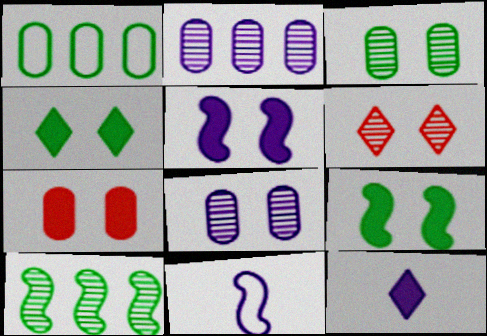[[4, 5, 7]]